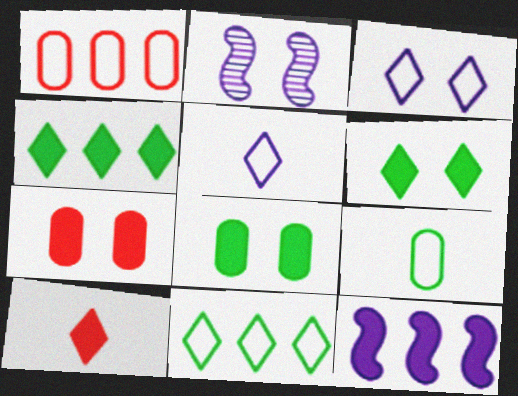[[8, 10, 12]]